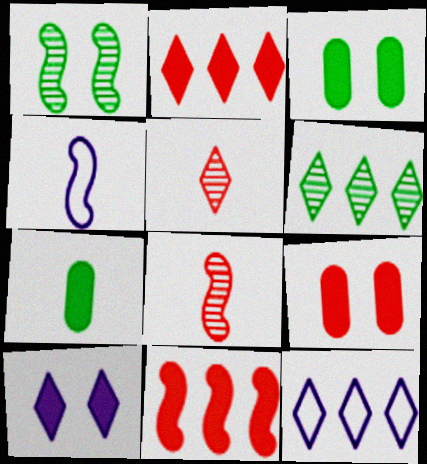[[1, 4, 11], 
[2, 6, 12], 
[3, 8, 12], 
[4, 5, 7], 
[4, 6, 9], 
[7, 10, 11]]